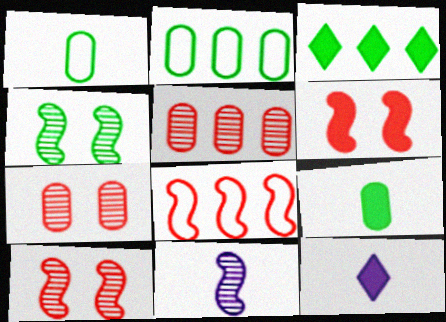[[1, 3, 4], 
[2, 10, 12]]